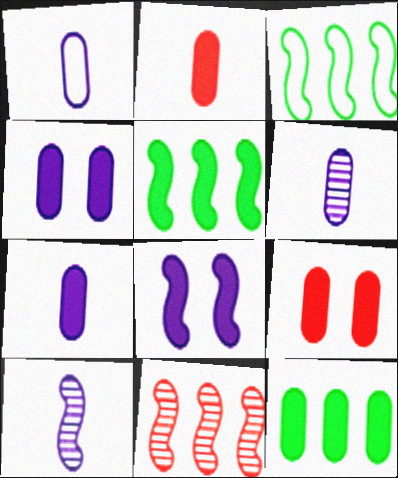[[1, 6, 7], 
[2, 4, 12], 
[7, 9, 12]]